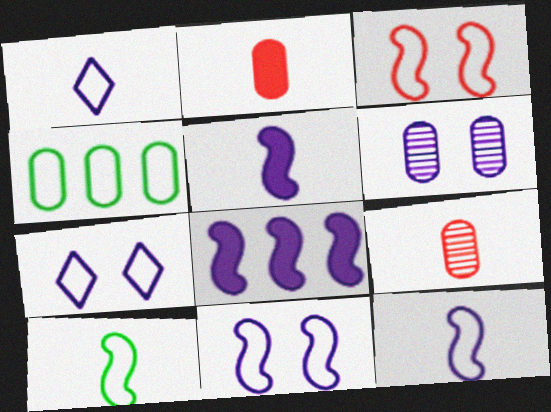[[1, 3, 4], 
[1, 6, 8], 
[2, 4, 6]]